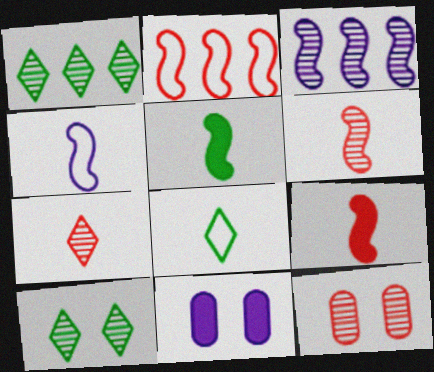[[4, 5, 6]]